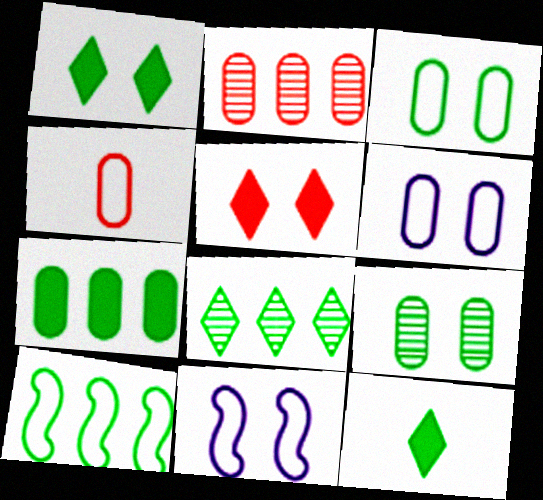[[2, 11, 12], 
[5, 9, 11], 
[7, 8, 10], 
[9, 10, 12]]